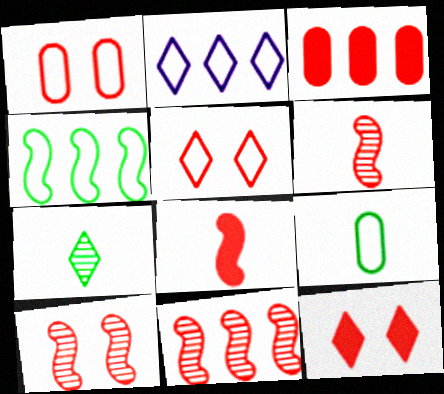[[1, 10, 12], 
[2, 7, 12], 
[3, 5, 6], 
[3, 8, 12], 
[6, 10, 11]]